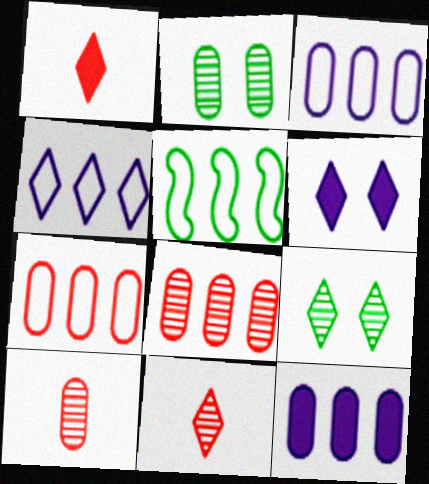[[1, 4, 9], 
[4, 5, 7], 
[5, 6, 10]]